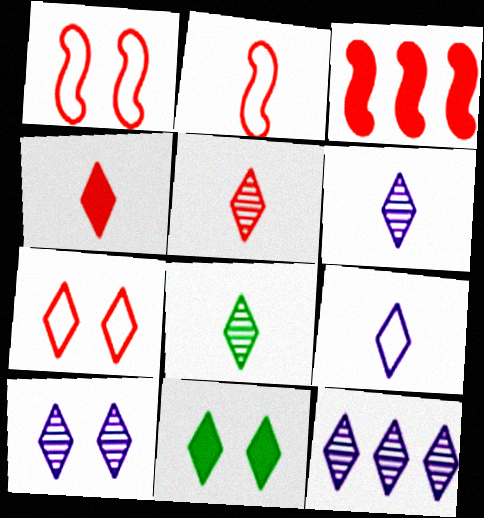[[4, 8, 9], 
[5, 6, 8], 
[6, 10, 12], 
[7, 10, 11]]